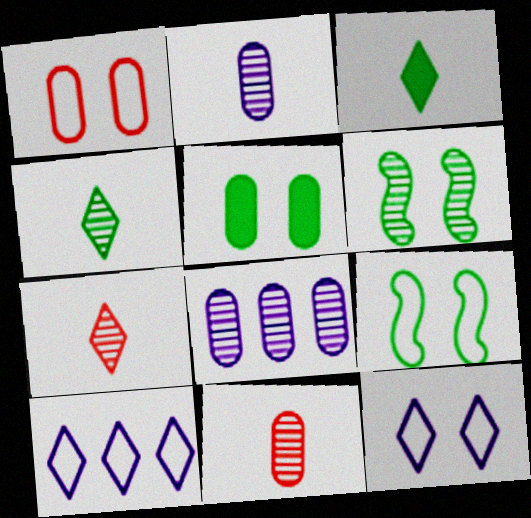[[1, 9, 12], 
[6, 7, 8]]